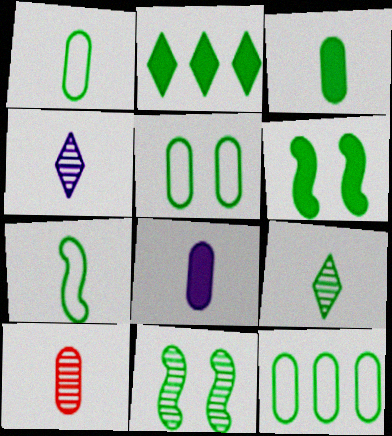[[1, 2, 11], 
[1, 5, 12], 
[1, 8, 10], 
[2, 3, 6], 
[3, 7, 9], 
[6, 9, 12]]